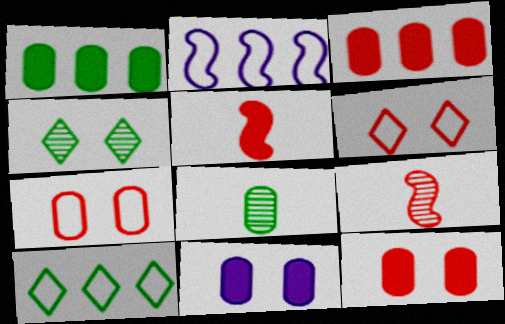[[3, 6, 9], 
[9, 10, 11]]